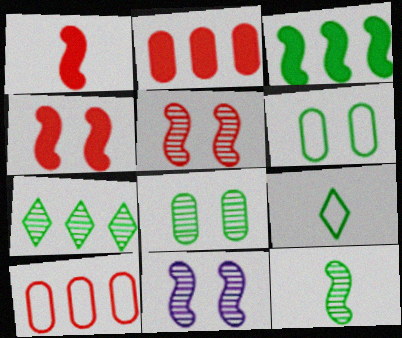[[2, 9, 11], 
[3, 8, 9], 
[7, 8, 12]]